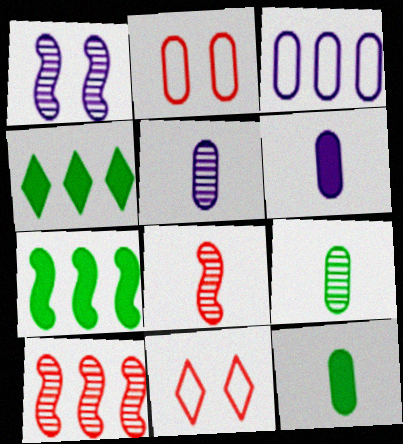[[3, 4, 10], 
[5, 7, 11]]